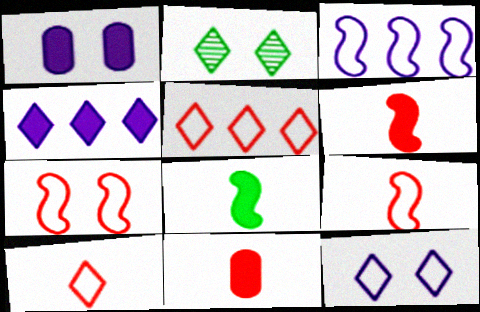[[1, 2, 7], 
[2, 3, 11], 
[2, 4, 10]]